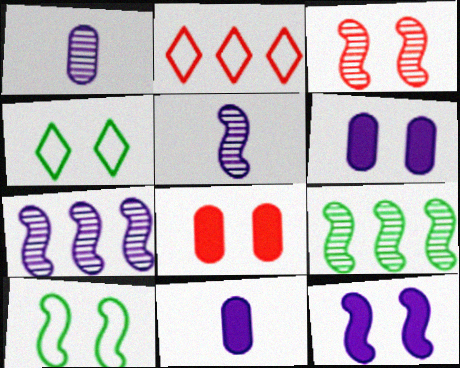[[3, 4, 6], 
[3, 5, 9], 
[3, 10, 12]]